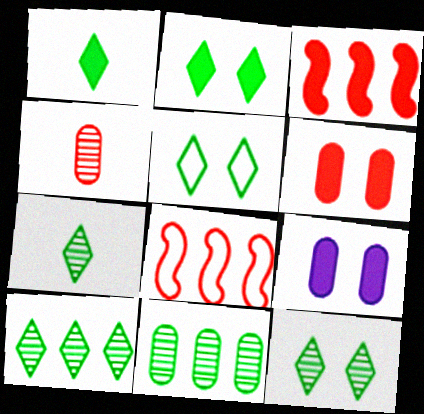[[1, 3, 9], 
[1, 5, 10], 
[2, 5, 12], 
[7, 8, 9], 
[7, 10, 12]]